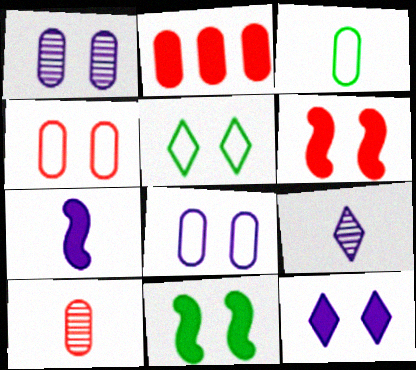[[1, 2, 3], 
[1, 5, 6], 
[2, 4, 10]]